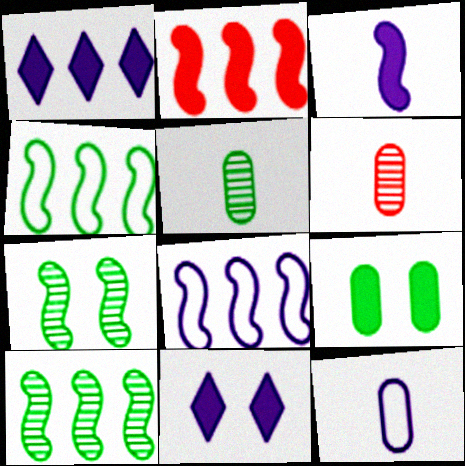[[2, 8, 10], 
[4, 6, 11]]